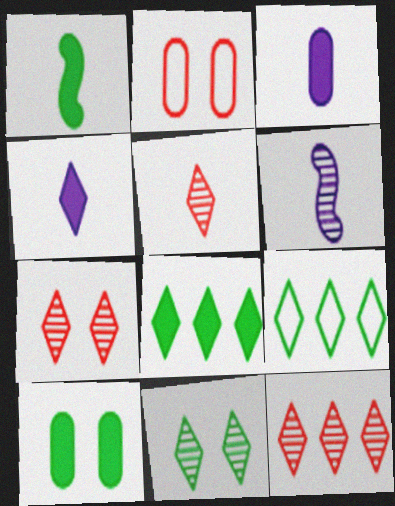[[1, 8, 10], 
[2, 6, 8], 
[4, 7, 9], 
[5, 7, 12]]